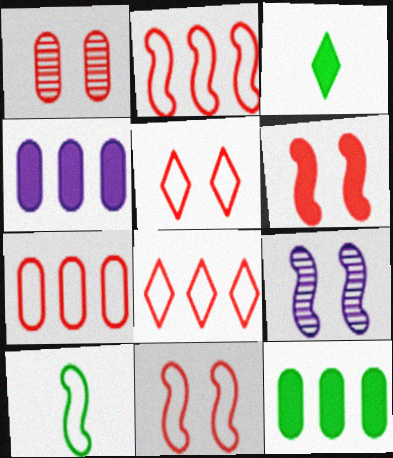[[1, 5, 6], 
[2, 7, 8], 
[3, 4, 6], 
[3, 7, 9]]